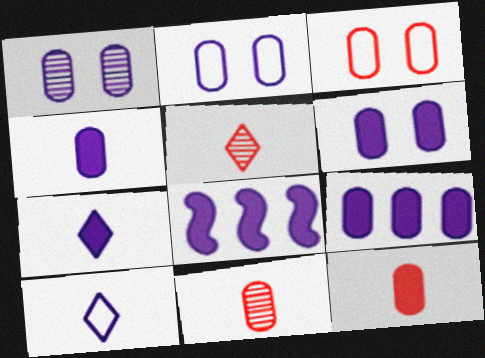[[1, 2, 6], 
[1, 8, 10], 
[4, 6, 9], 
[6, 7, 8]]